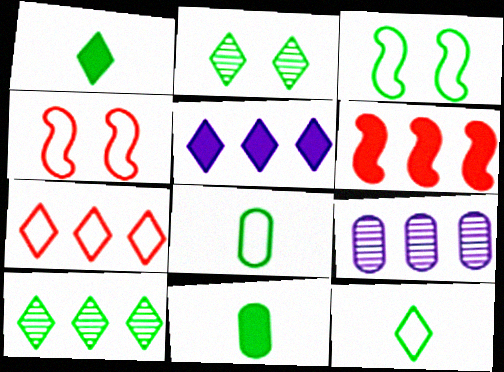[[1, 4, 9], 
[3, 10, 11], 
[5, 7, 10]]